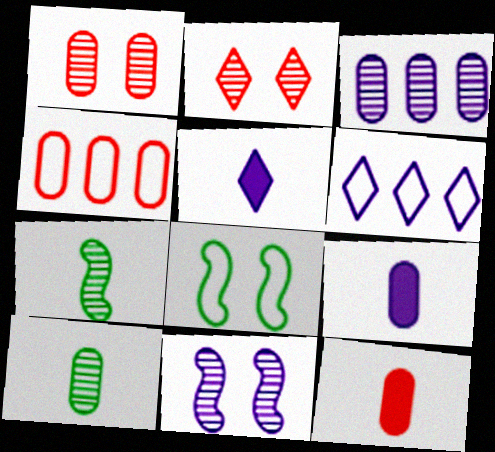[[1, 3, 10], 
[1, 4, 12], 
[2, 3, 7], 
[6, 9, 11]]